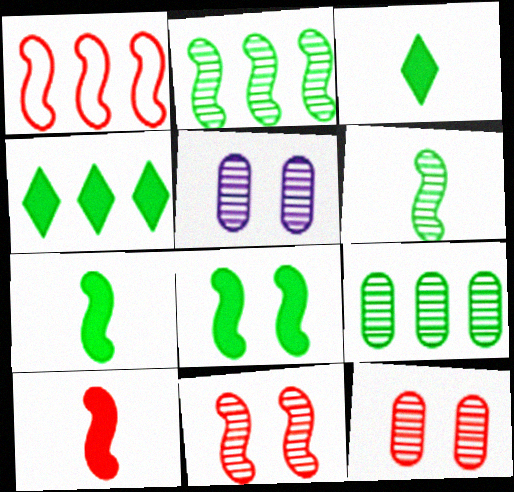[[1, 3, 5], 
[1, 10, 11]]